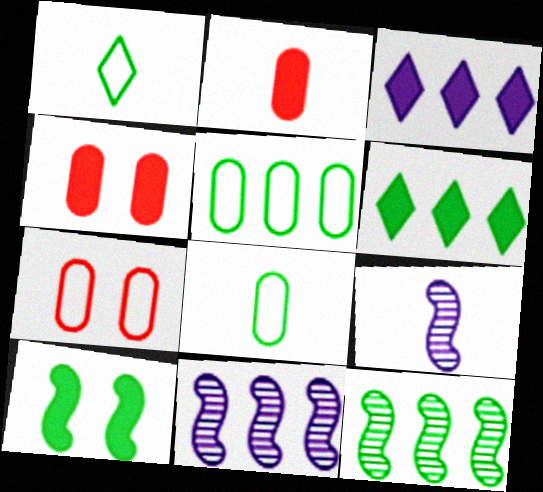[[1, 2, 9], 
[1, 4, 11], 
[2, 3, 10], 
[5, 6, 12], 
[6, 7, 9]]